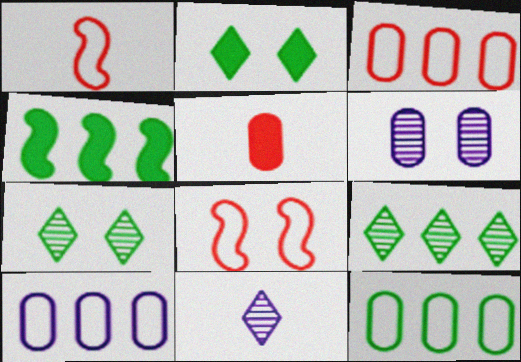[[2, 6, 8], 
[3, 10, 12], 
[4, 9, 12], 
[5, 6, 12]]